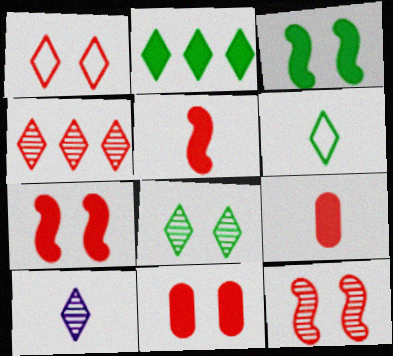[[1, 2, 10], 
[1, 11, 12], 
[2, 6, 8], 
[4, 8, 10]]